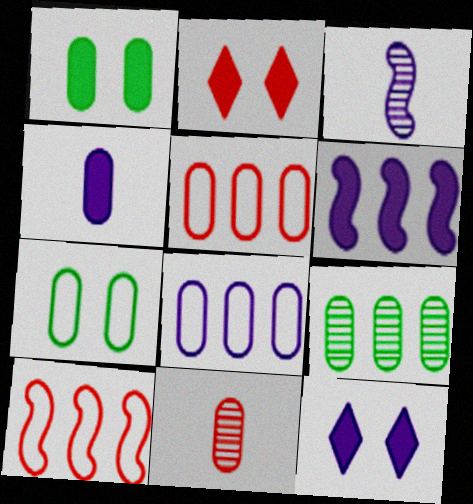[[1, 8, 11], 
[2, 10, 11], 
[3, 8, 12], 
[4, 6, 12]]